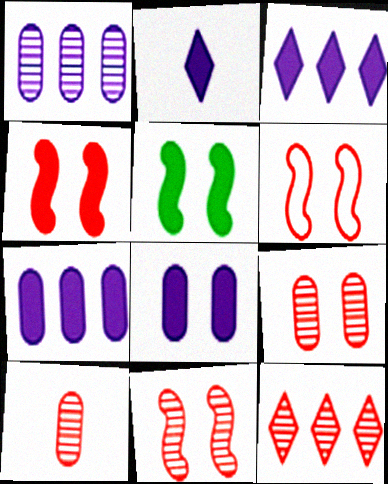[[4, 6, 11], 
[10, 11, 12]]